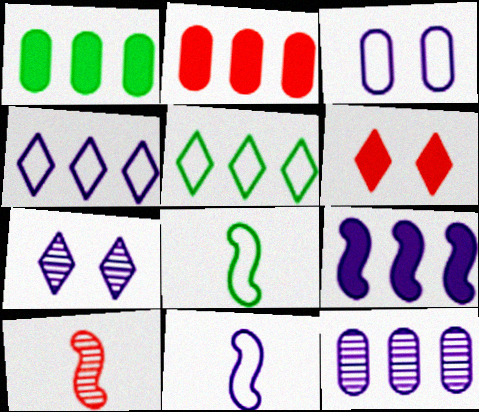[[2, 7, 8], 
[3, 4, 11], 
[4, 9, 12], 
[6, 8, 12]]